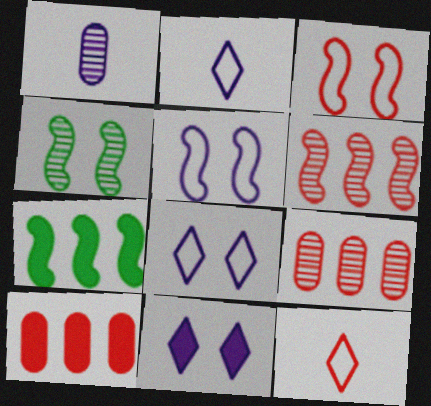[[2, 4, 10]]